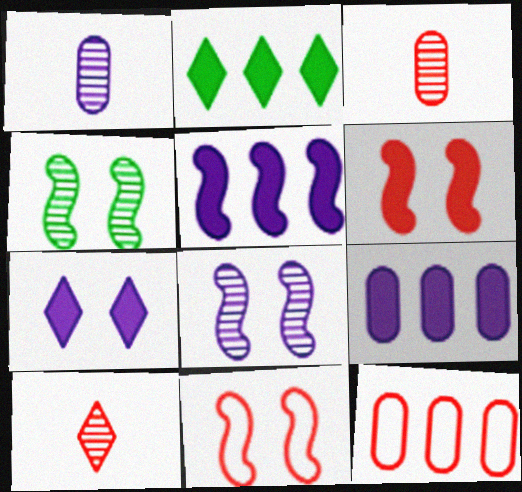[[1, 2, 11], 
[6, 10, 12]]